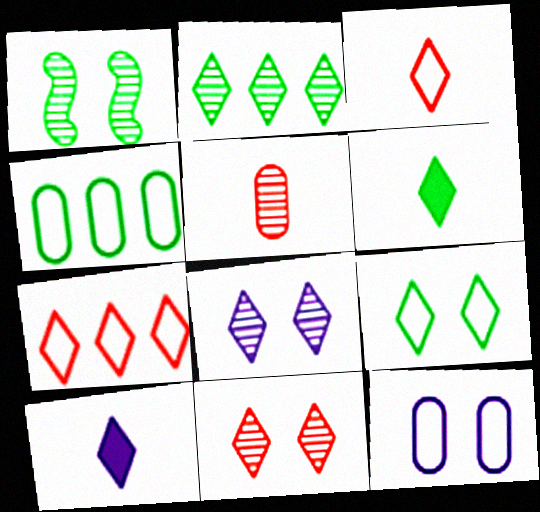[[1, 4, 6], 
[2, 6, 9], 
[6, 7, 8]]